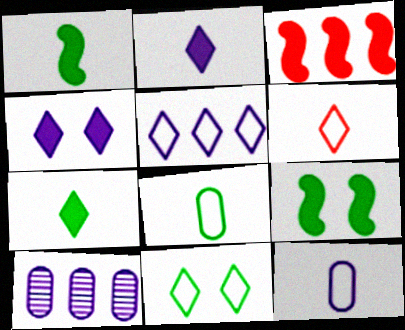[[5, 6, 11], 
[6, 9, 10]]